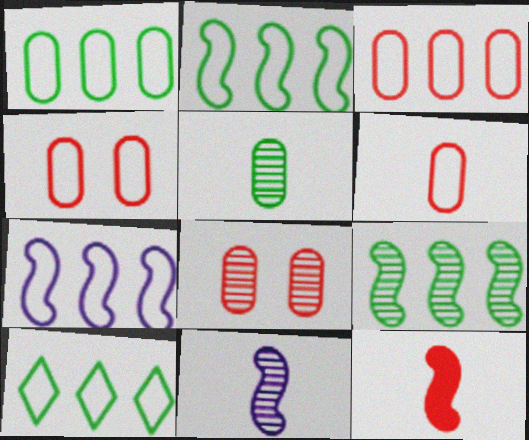[[1, 2, 10], 
[3, 4, 6], 
[3, 7, 10]]